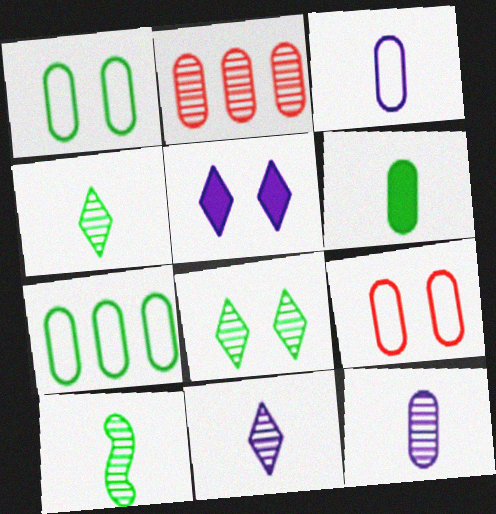[[3, 7, 9]]